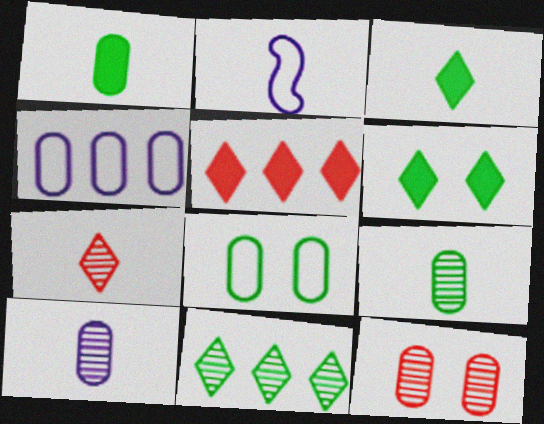[[1, 2, 7], 
[1, 4, 12]]